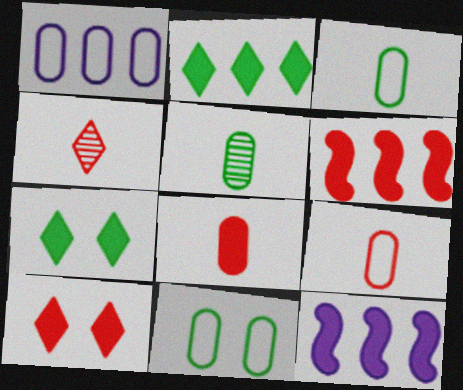[[1, 9, 11], 
[4, 11, 12], 
[6, 8, 10], 
[7, 8, 12]]